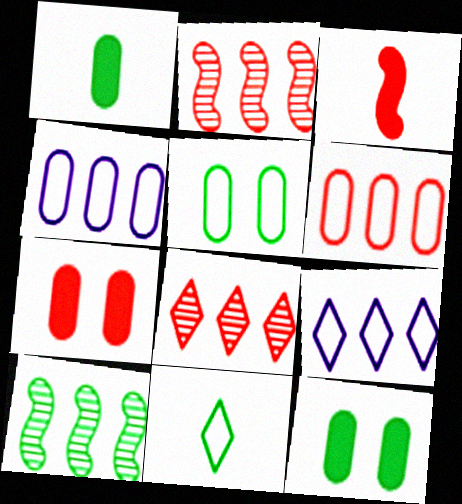[[10, 11, 12]]